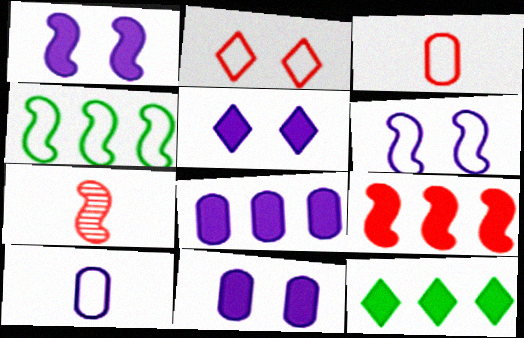[[1, 4, 7], 
[1, 5, 11], 
[2, 4, 10], 
[8, 9, 12]]